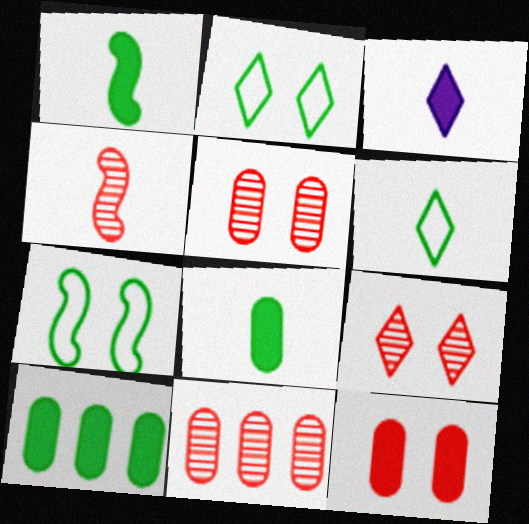[[3, 7, 11], 
[4, 9, 11]]